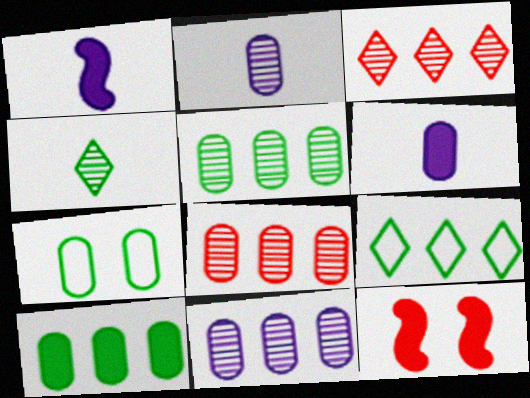[[1, 3, 7], 
[2, 9, 12], 
[5, 8, 11], 
[6, 7, 8]]